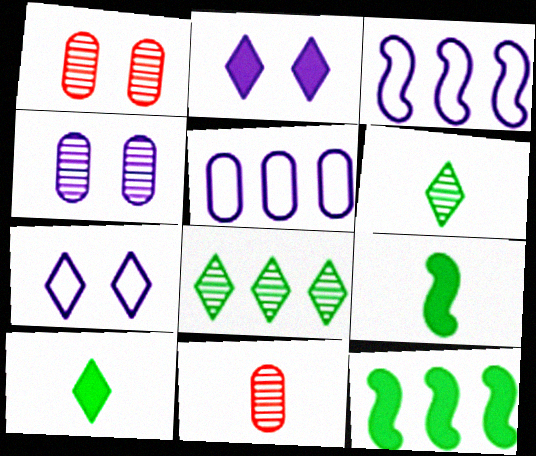[[1, 3, 10], 
[7, 11, 12]]